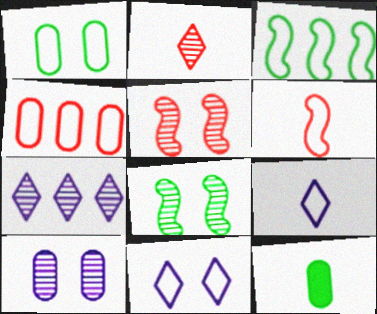[[4, 10, 12]]